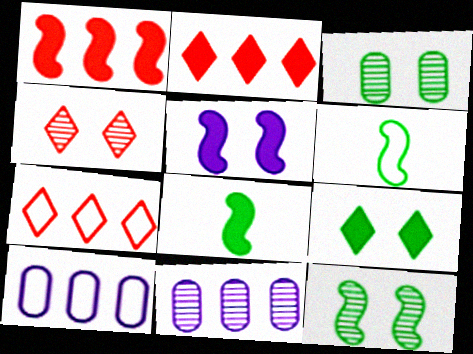[[1, 5, 8], 
[4, 8, 10]]